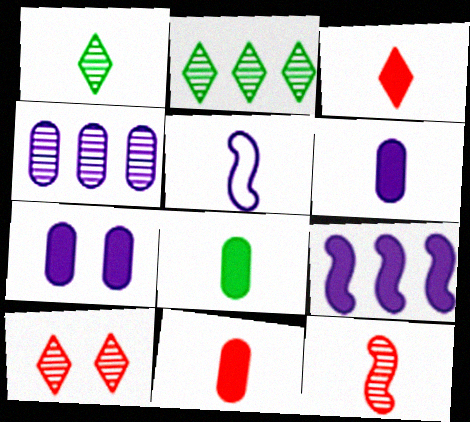[[1, 5, 11], 
[6, 8, 11]]